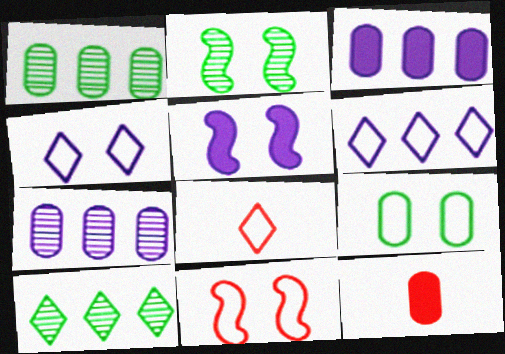[[1, 5, 8], 
[2, 3, 8], 
[2, 5, 11], 
[2, 6, 12], 
[4, 9, 11], 
[7, 9, 12]]